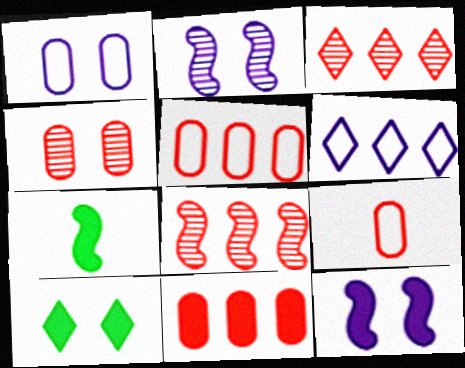[[1, 3, 7], 
[4, 6, 7], 
[4, 9, 11]]